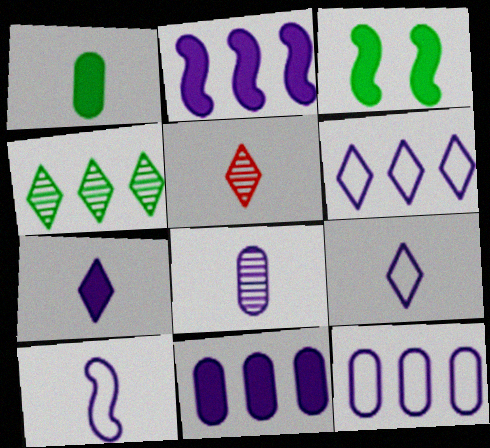[[1, 5, 10], 
[3, 5, 12], 
[7, 8, 10]]